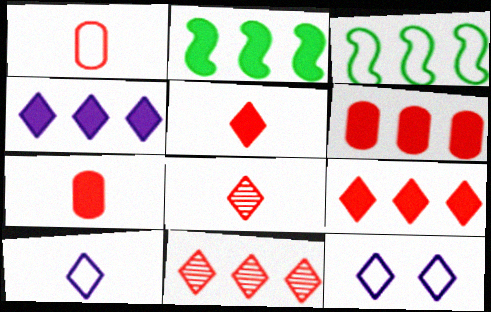[[1, 3, 12], 
[2, 4, 6]]